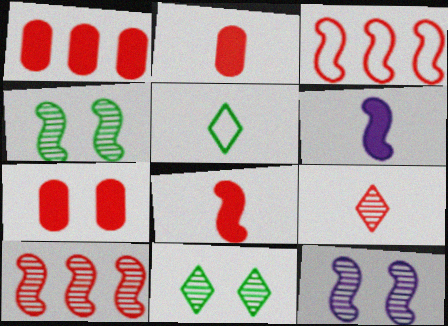[[1, 2, 7], 
[1, 5, 12], 
[3, 4, 6], 
[3, 7, 9]]